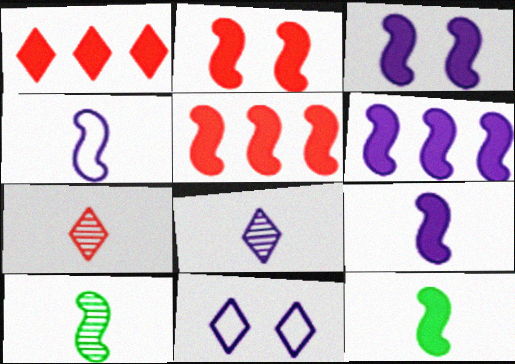[[2, 6, 12], 
[3, 5, 12], 
[3, 6, 9]]